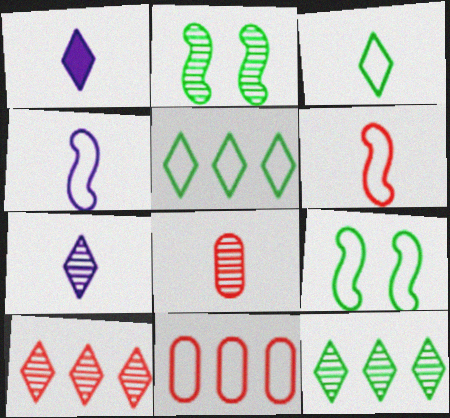[[1, 2, 11]]